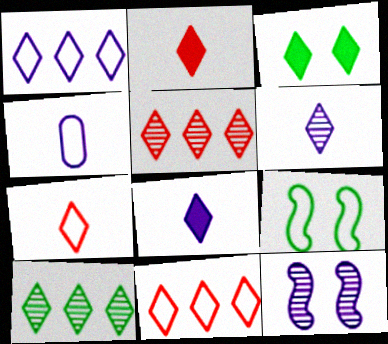[[3, 6, 11], 
[4, 9, 11]]